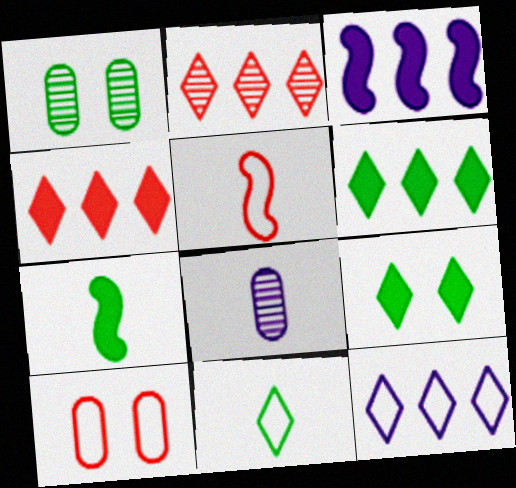[[2, 6, 12]]